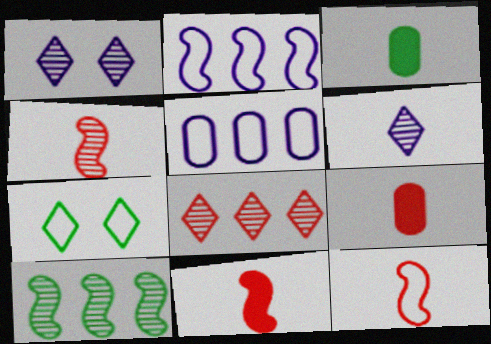[[3, 6, 12], 
[3, 7, 10], 
[4, 11, 12], 
[5, 7, 12]]